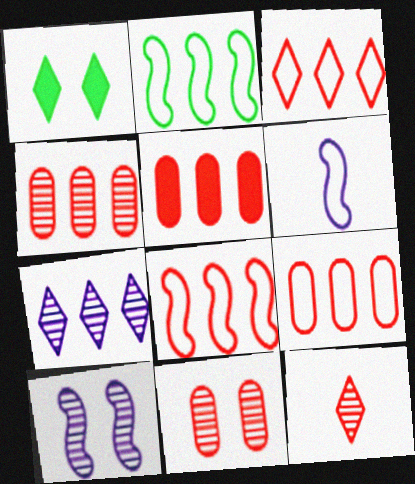[[1, 4, 6], 
[2, 5, 7], 
[3, 8, 9], 
[4, 5, 9]]